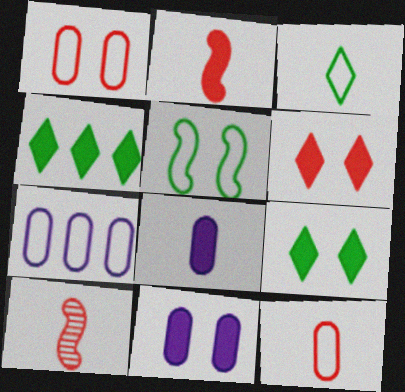[[2, 4, 11], 
[3, 8, 10], 
[7, 9, 10]]